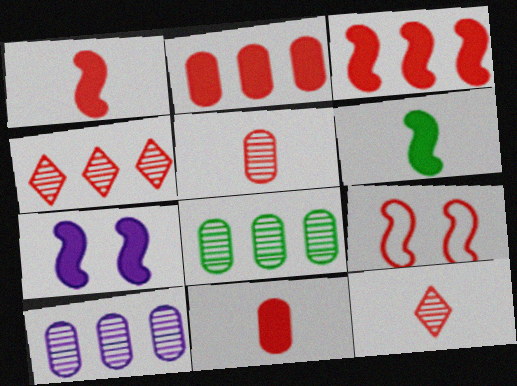[[2, 9, 12], 
[3, 6, 7], 
[4, 9, 11]]